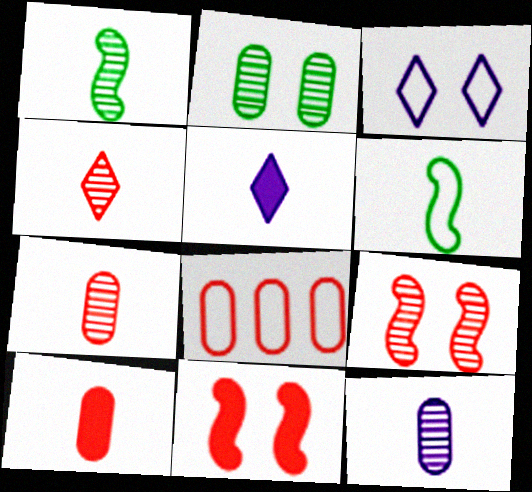[[1, 4, 12], 
[2, 3, 11], 
[3, 6, 8], 
[4, 8, 11], 
[5, 6, 7]]